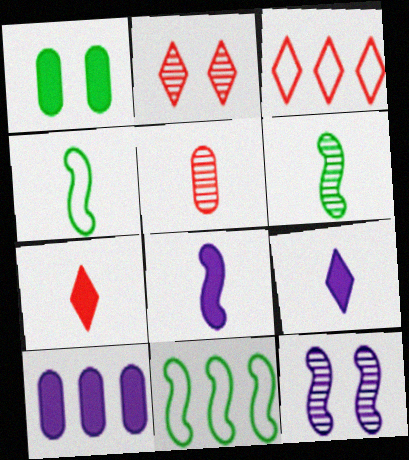[[2, 3, 7], 
[2, 4, 10], 
[4, 5, 9]]